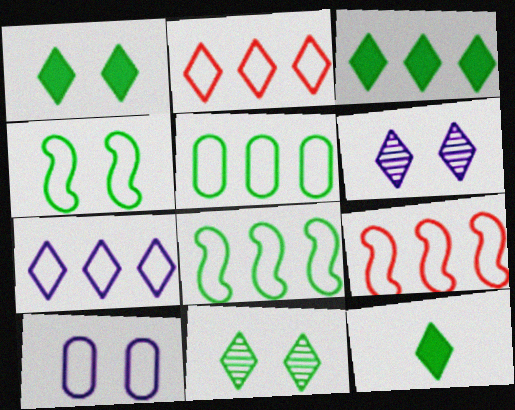[[1, 3, 12], 
[2, 6, 12], 
[5, 7, 9]]